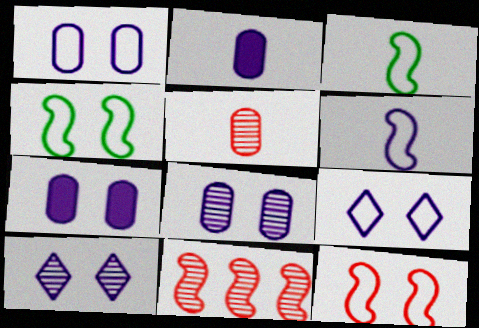[[1, 7, 8]]